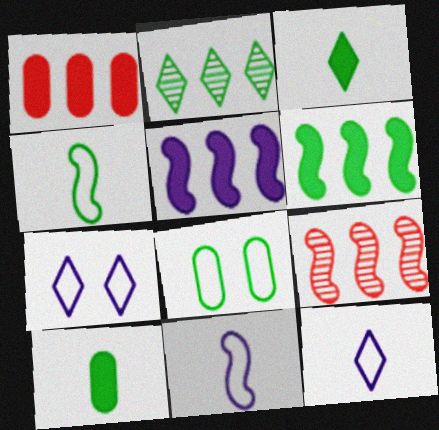[[7, 9, 10]]